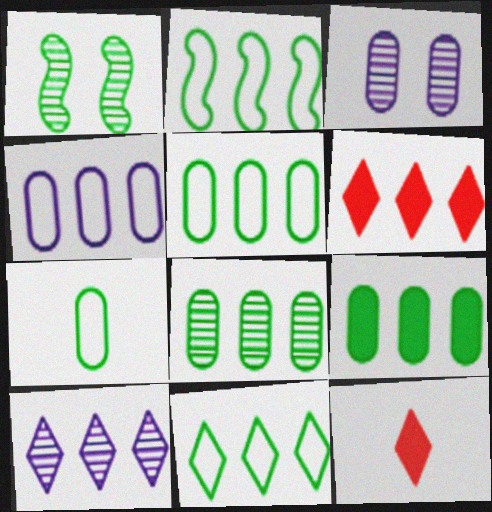[[1, 4, 12], 
[2, 3, 12], 
[2, 5, 11], 
[5, 8, 9], 
[6, 10, 11]]